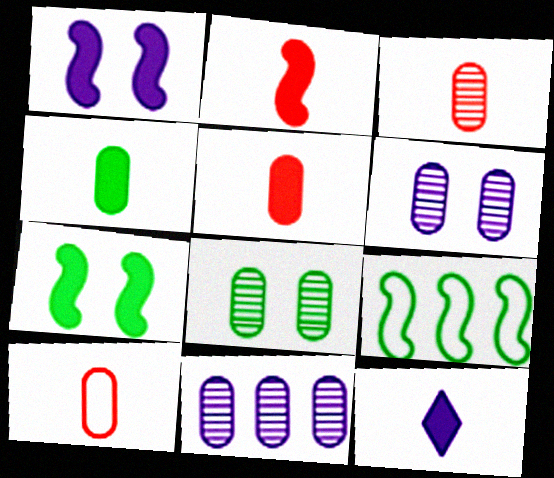[[2, 4, 12], 
[3, 5, 10], 
[3, 8, 11]]